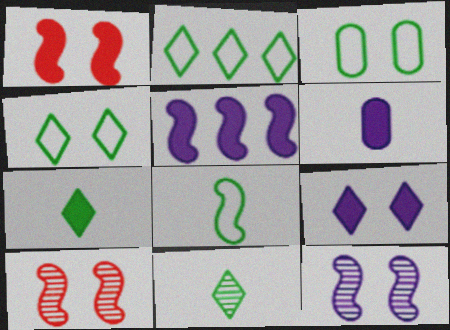[[2, 3, 8], 
[2, 6, 10], 
[3, 9, 10], 
[5, 6, 9], 
[5, 8, 10]]